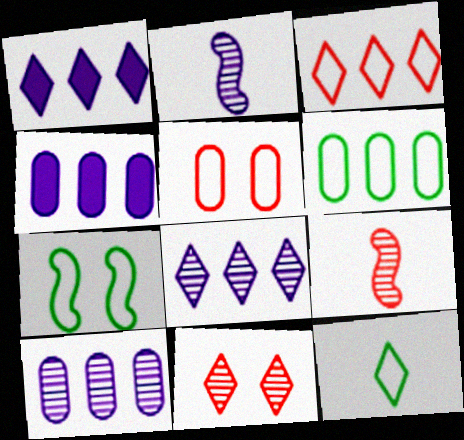[[1, 11, 12], 
[6, 7, 12]]